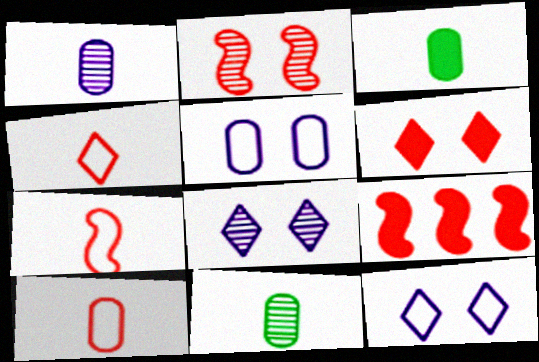[[1, 3, 10], 
[2, 7, 9], 
[4, 7, 10], 
[9, 11, 12]]